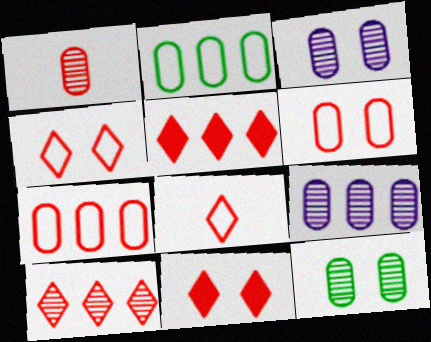[[1, 9, 12], 
[8, 10, 11]]